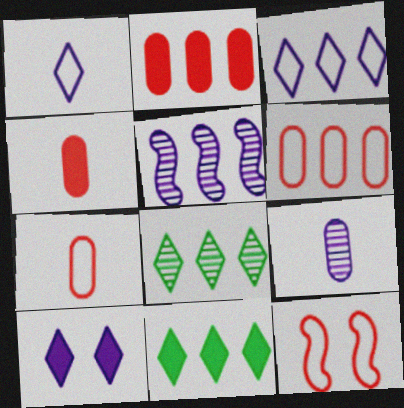[[5, 6, 11], 
[9, 11, 12]]